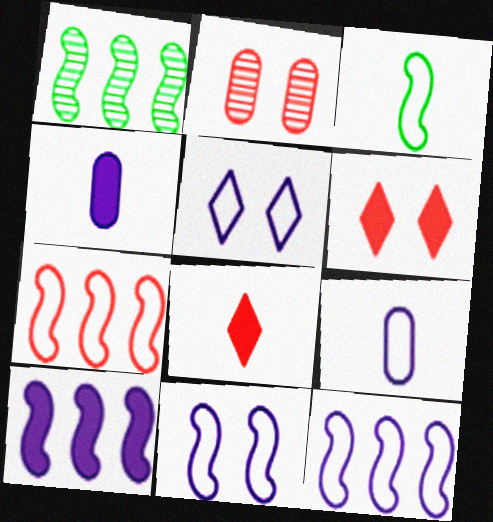[[1, 6, 9], 
[1, 7, 10], 
[2, 7, 8], 
[3, 7, 11], 
[5, 9, 12]]